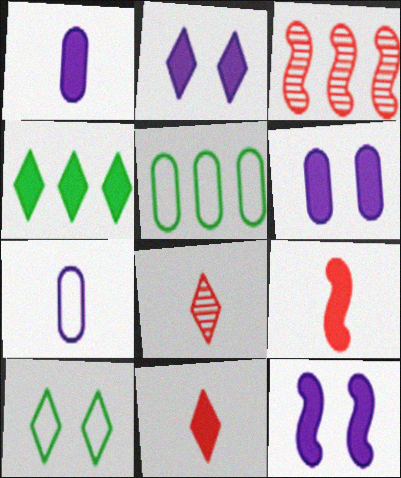[[1, 3, 10], 
[2, 4, 11], 
[2, 6, 12], 
[4, 6, 9], 
[5, 8, 12]]